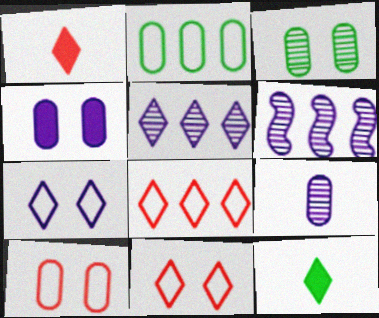[[3, 4, 10], 
[5, 11, 12], 
[6, 10, 12]]